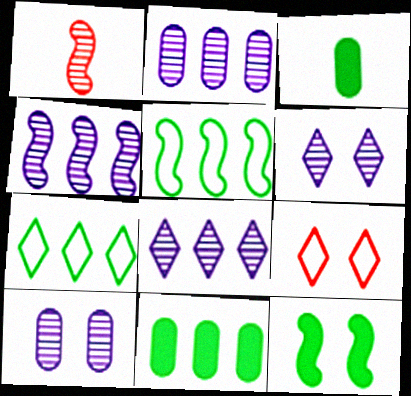[[2, 4, 8], 
[3, 4, 9], 
[9, 10, 12]]